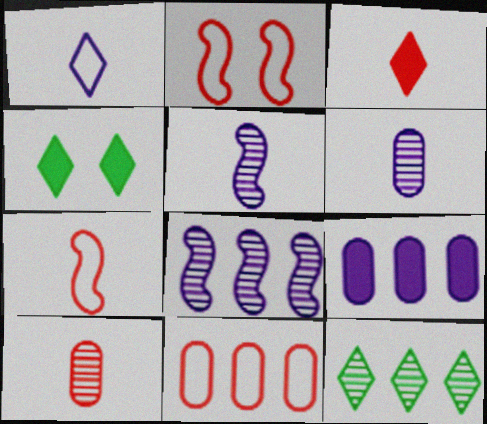[[3, 7, 10], 
[4, 5, 11]]